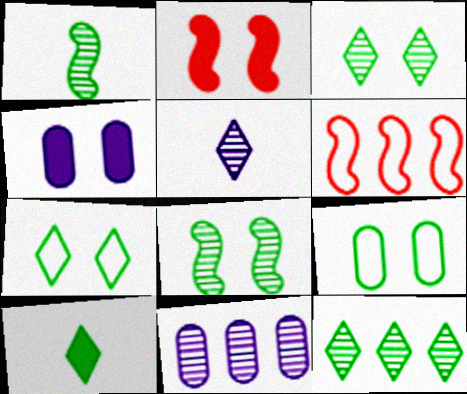[[7, 10, 12]]